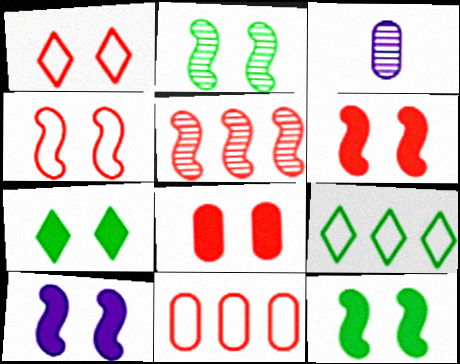[[2, 4, 10], 
[3, 6, 9], 
[6, 10, 12], 
[7, 8, 10]]